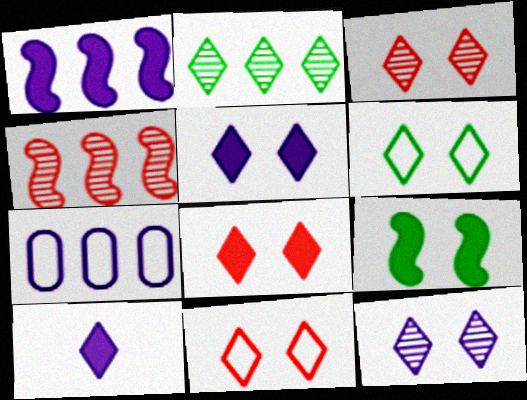[[2, 10, 11], 
[3, 5, 6], 
[3, 8, 11], 
[6, 8, 12]]